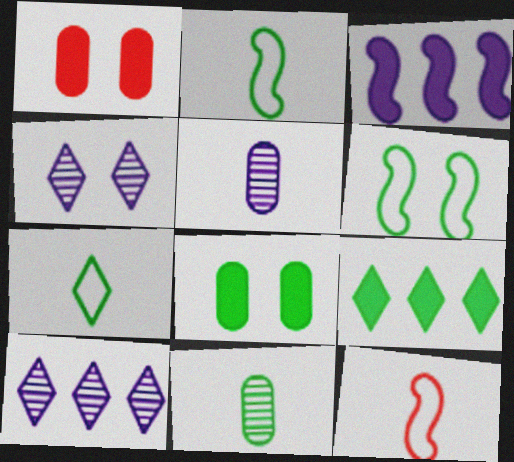[[1, 2, 10], 
[1, 4, 6], 
[6, 9, 11], 
[8, 10, 12]]